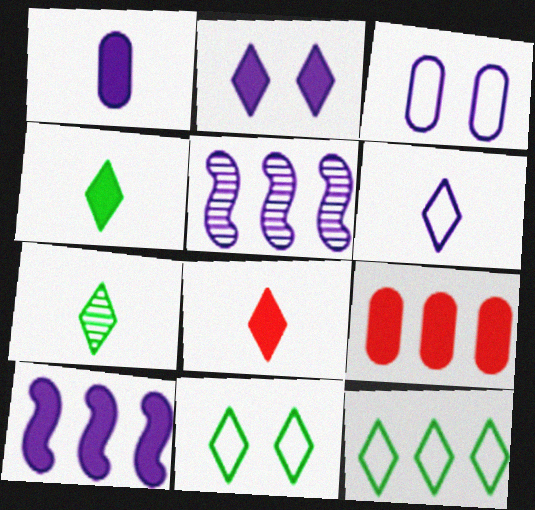[[1, 2, 10], 
[5, 9, 12], 
[6, 7, 8]]